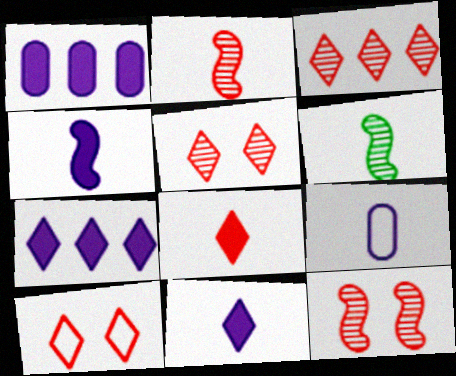[[1, 6, 10], 
[3, 8, 10], 
[6, 8, 9]]